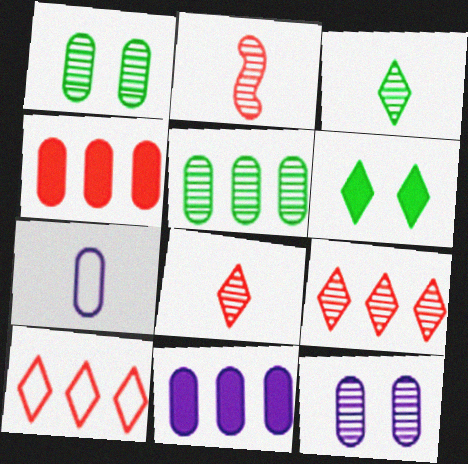[[1, 4, 7], 
[7, 11, 12]]